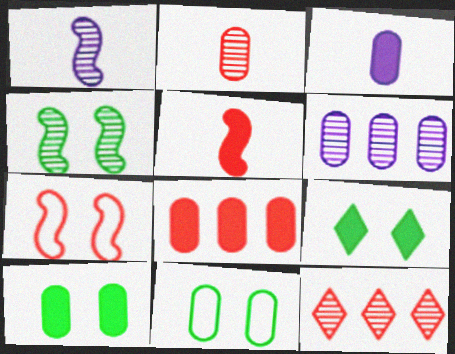[[3, 8, 10], 
[4, 9, 11]]